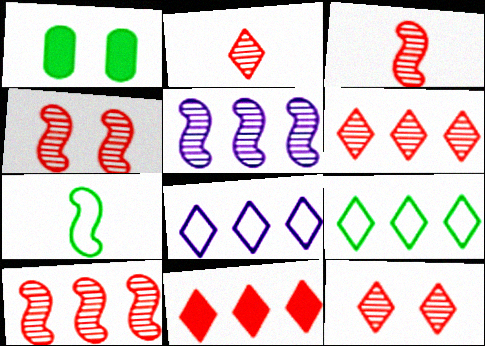[[1, 3, 8], 
[2, 6, 12], 
[3, 4, 10]]